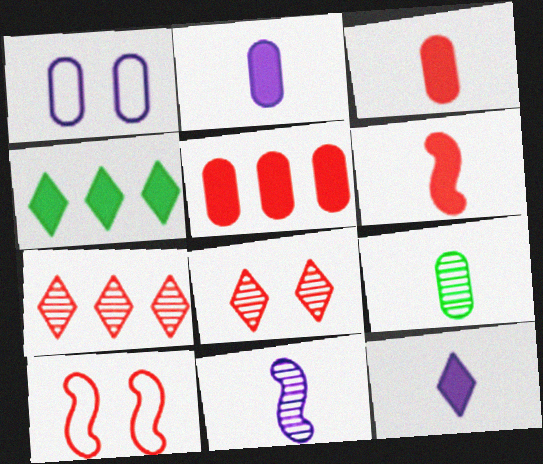[[1, 5, 9], 
[3, 7, 10]]